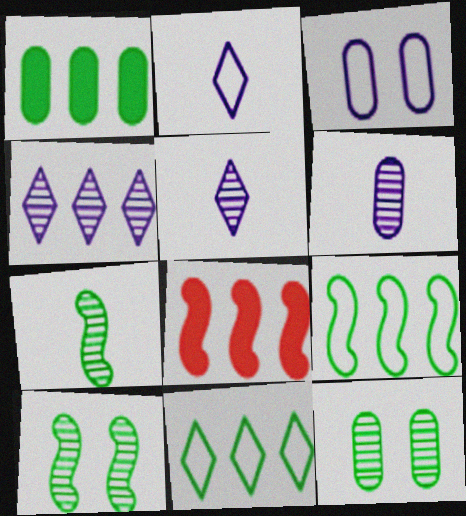[[2, 8, 12]]